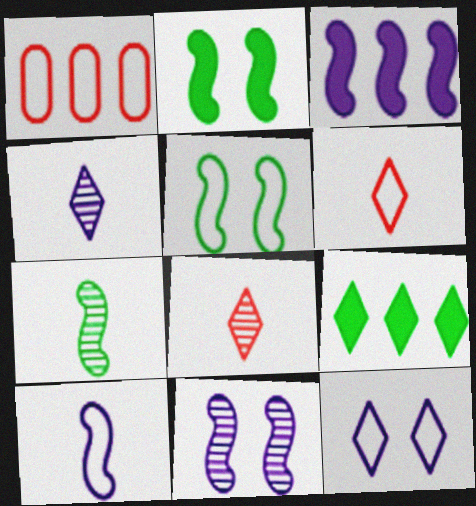[[1, 2, 4], 
[3, 10, 11], 
[8, 9, 12]]